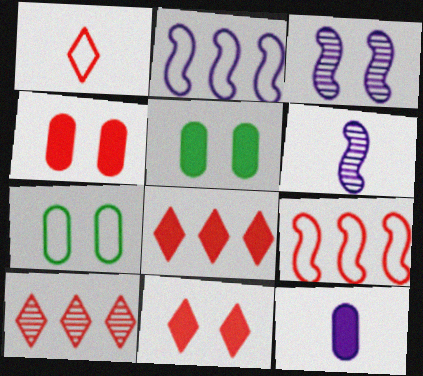[[1, 2, 7], 
[1, 10, 11], 
[3, 7, 11], 
[6, 7, 8]]